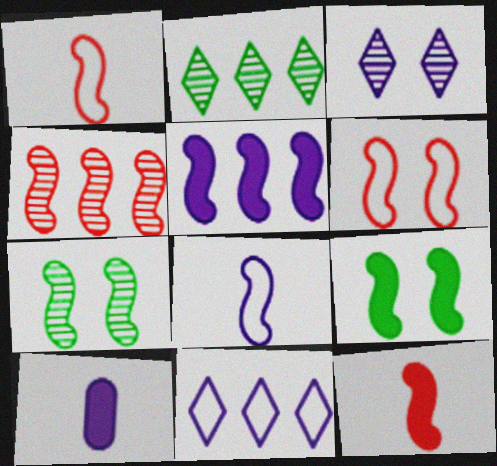[[1, 5, 7], 
[2, 6, 10], 
[4, 6, 12], 
[4, 8, 9], 
[5, 9, 12]]